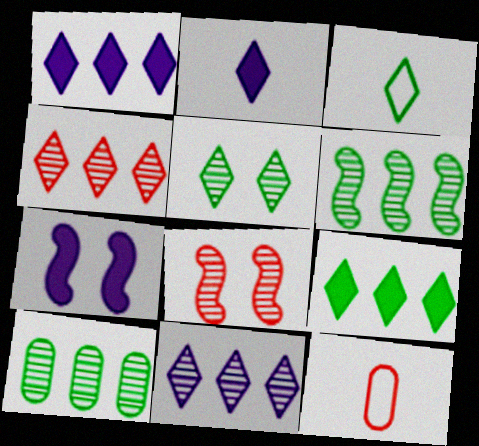[[3, 5, 9]]